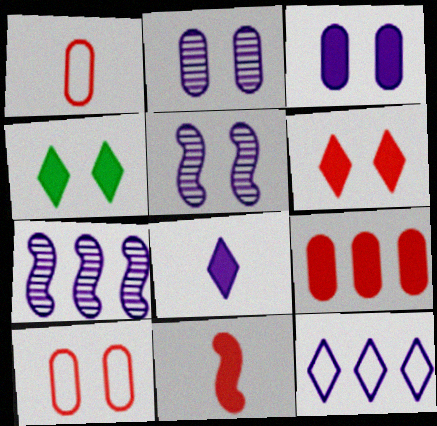[[1, 4, 7], 
[4, 5, 10], 
[6, 9, 11]]